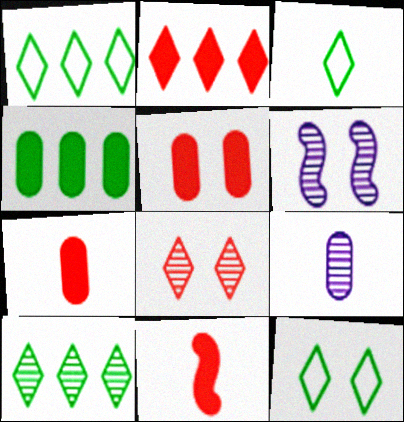[[1, 3, 12], 
[1, 6, 7], 
[2, 5, 11], 
[3, 9, 11], 
[5, 6, 12]]